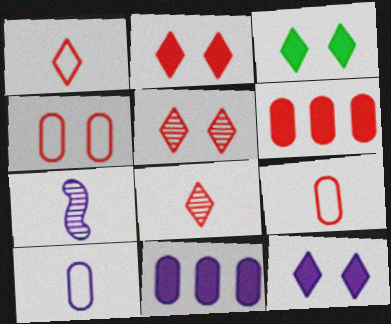[[2, 3, 12]]